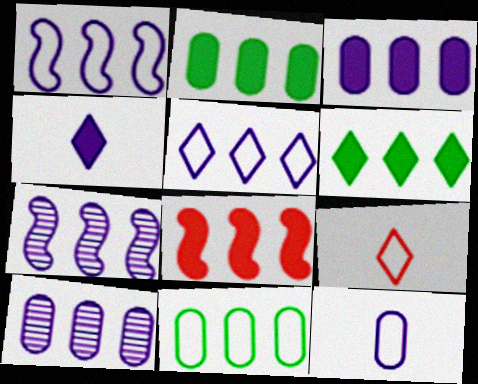[[3, 5, 7], 
[3, 6, 8]]